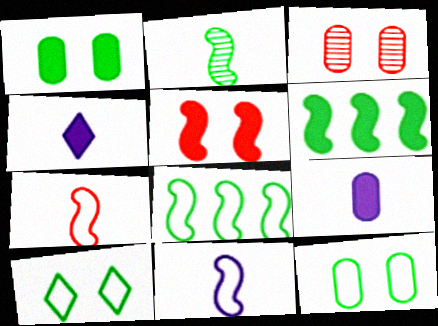[[3, 4, 8]]